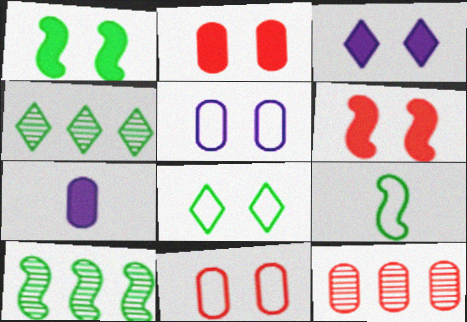[[1, 2, 3], 
[1, 9, 10], 
[3, 9, 12]]